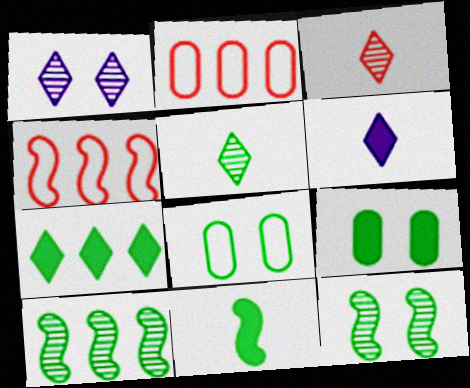[[1, 2, 11], 
[2, 6, 12], 
[7, 9, 11]]